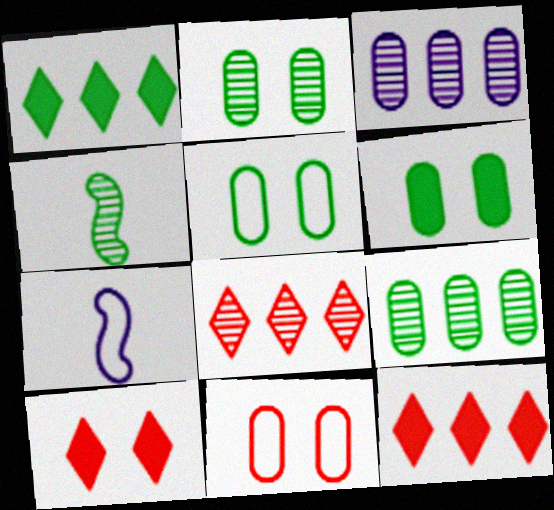[[1, 4, 5], 
[2, 5, 6], 
[2, 7, 12], 
[6, 7, 8], 
[7, 9, 10]]